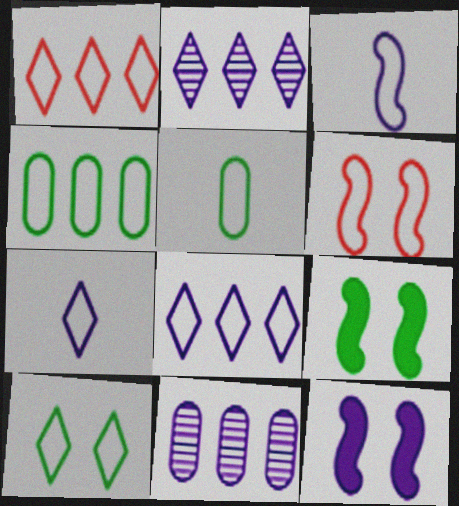[[1, 7, 10], 
[4, 6, 7], 
[5, 6, 8], 
[7, 11, 12]]